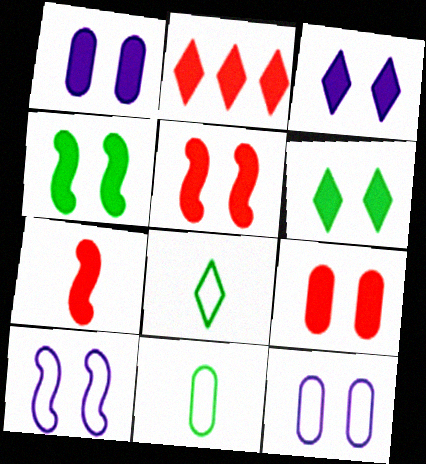[[1, 5, 6], 
[2, 7, 9], 
[3, 4, 9]]